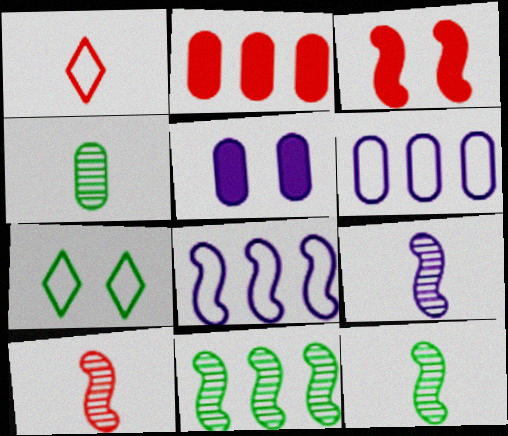[[1, 5, 11], 
[2, 7, 9], 
[3, 8, 12], 
[9, 10, 12]]